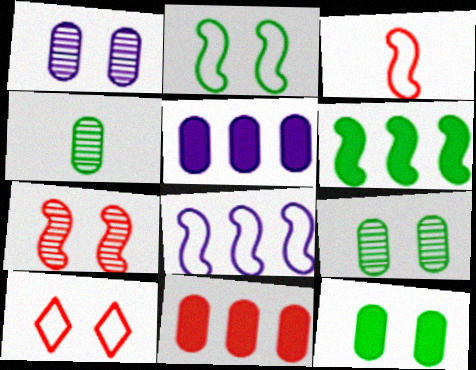[[2, 3, 8]]